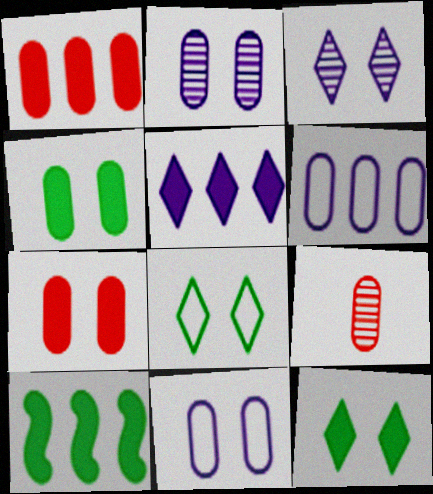[[1, 5, 10], 
[4, 6, 9]]